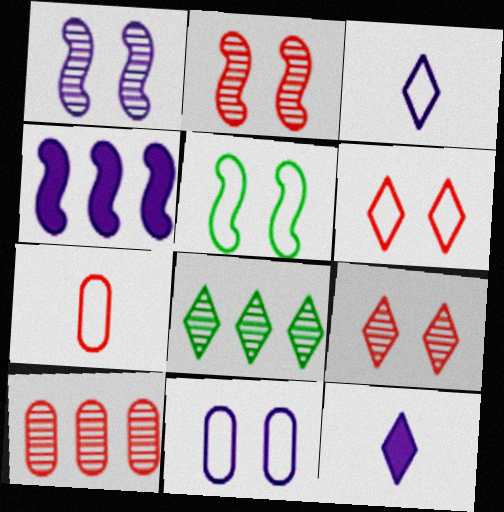[[5, 6, 11], 
[5, 10, 12], 
[6, 8, 12]]